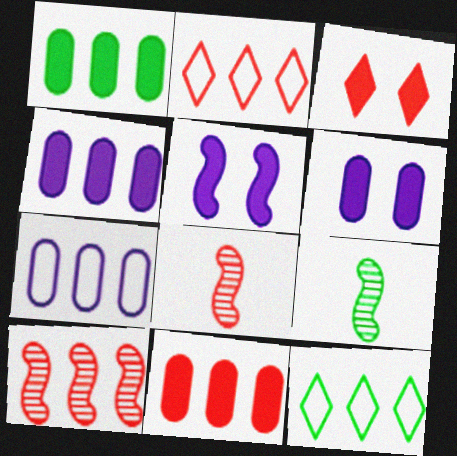[[1, 4, 11], 
[2, 6, 9], 
[2, 10, 11], 
[3, 7, 9], 
[4, 10, 12], 
[6, 8, 12]]